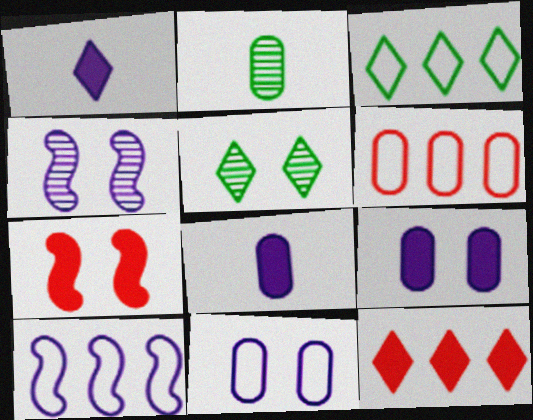[[2, 6, 9], 
[3, 6, 10], 
[5, 7, 11]]